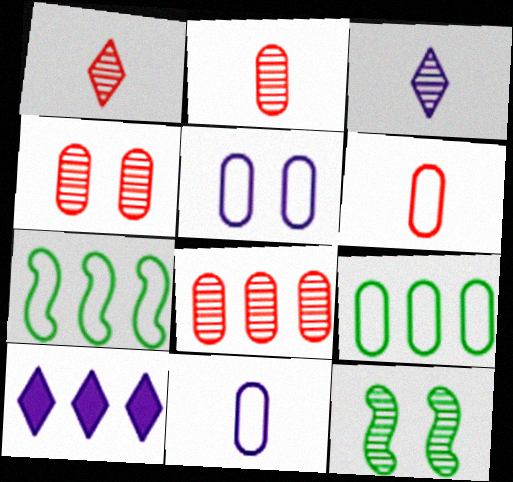[[2, 4, 8], 
[3, 8, 12], 
[5, 6, 9], 
[6, 10, 12], 
[7, 8, 10]]